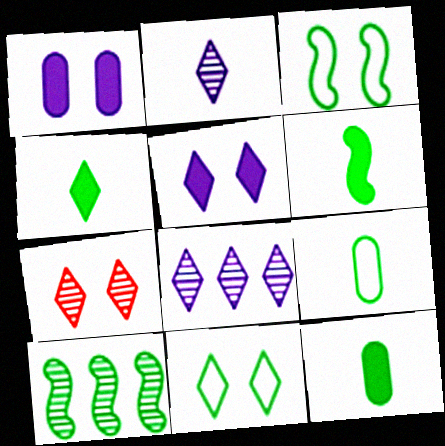[[1, 3, 7], 
[3, 6, 10], 
[4, 6, 12], 
[5, 7, 11], 
[10, 11, 12]]